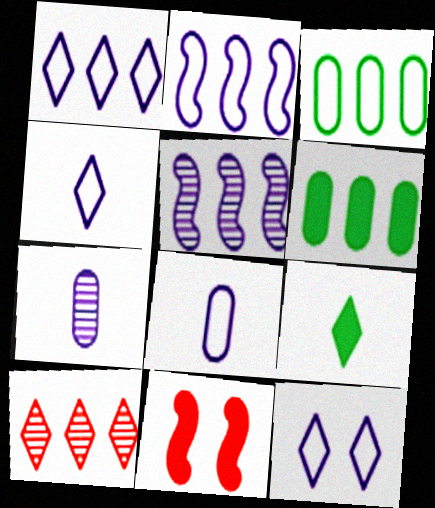[[1, 4, 12], 
[2, 6, 10], 
[2, 8, 12], 
[9, 10, 12]]